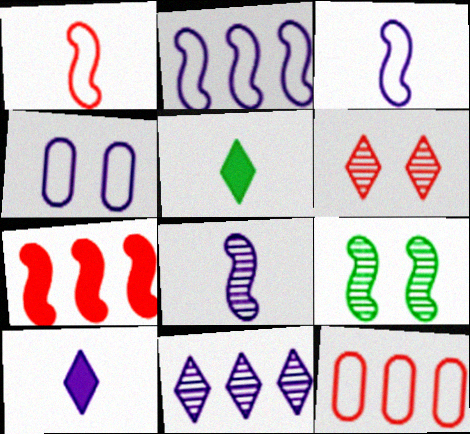[[3, 7, 9], 
[9, 10, 12]]